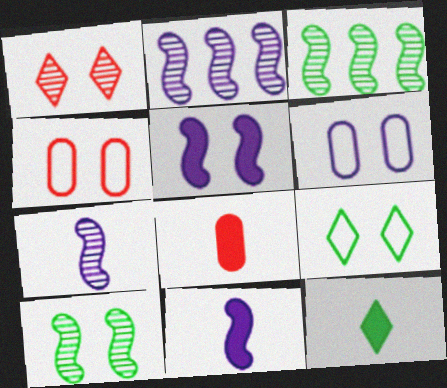[[2, 4, 12], 
[2, 8, 9], 
[8, 11, 12]]